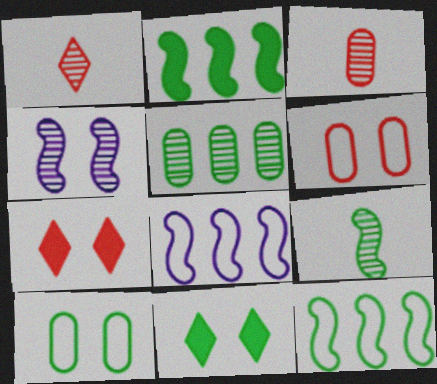[[1, 4, 5], 
[3, 8, 11], 
[4, 6, 11], 
[4, 7, 10]]